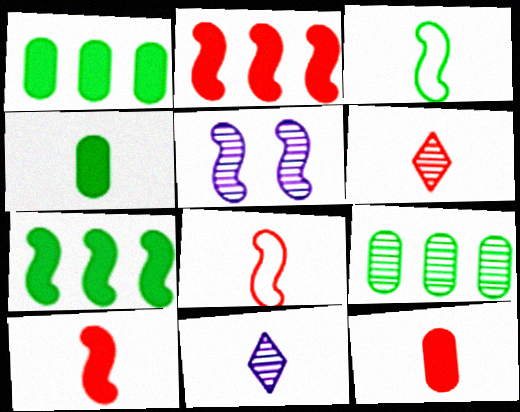[[2, 3, 5], 
[3, 11, 12], 
[4, 8, 11], 
[5, 6, 9], 
[5, 7, 8], 
[6, 8, 12]]